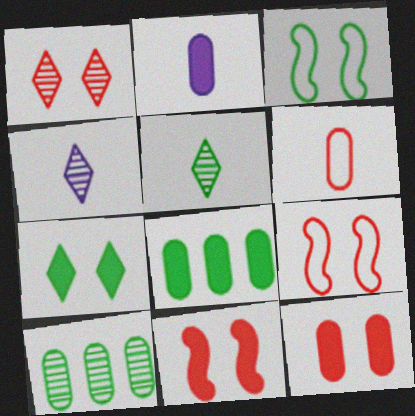[[1, 9, 12], 
[2, 8, 12], 
[3, 5, 8], 
[4, 8, 9]]